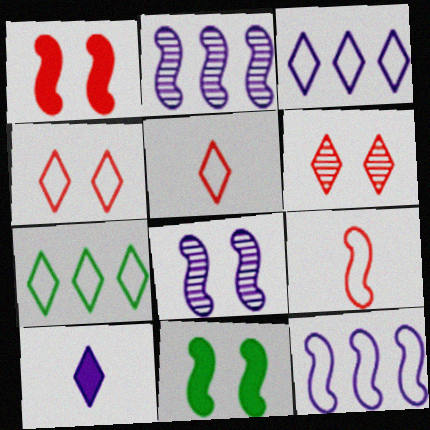[[2, 9, 11], 
[6, 7, 10]]